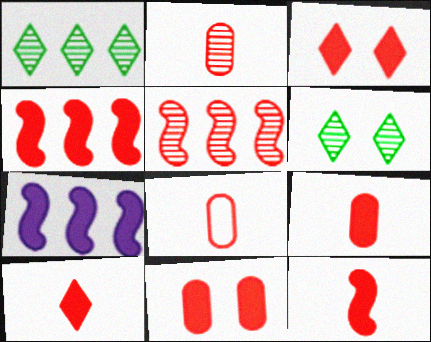[[2, 8, 9], 
[3, 4, 9], 
[3, 5, 8], 
[4, 10, 11], 
[6, 7, 8], 
[9, 10, 12]]